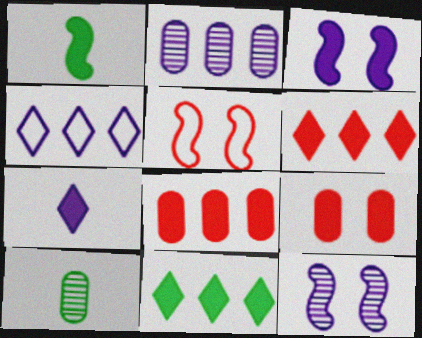[]